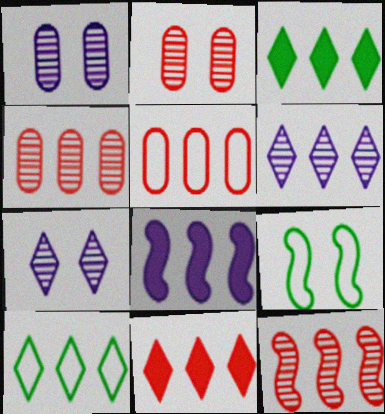[[4, 8, 10], 
[5, 11, 12], 
[6, 10, 11]]